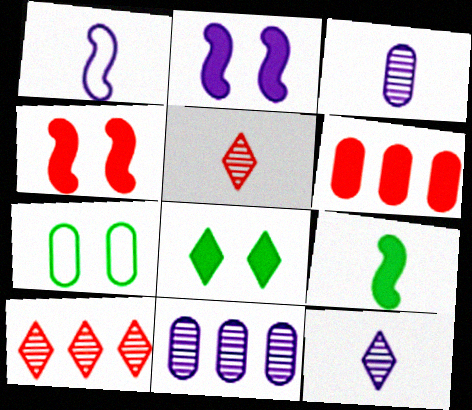[[3, 6, 7]]